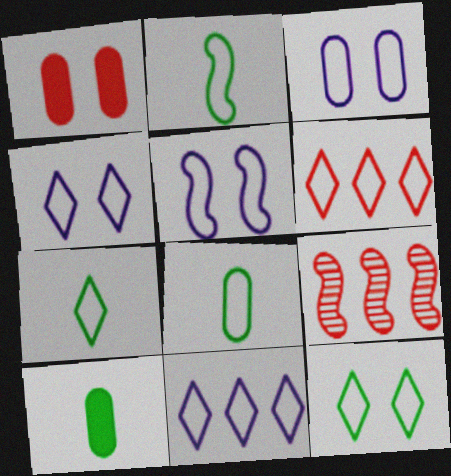[[2, 3, 6], 
[2, 7, 8], 
[3, 4, 5], 
[4, 6, 7], 
[4, 9, 10], 
[5, 6, 8]]